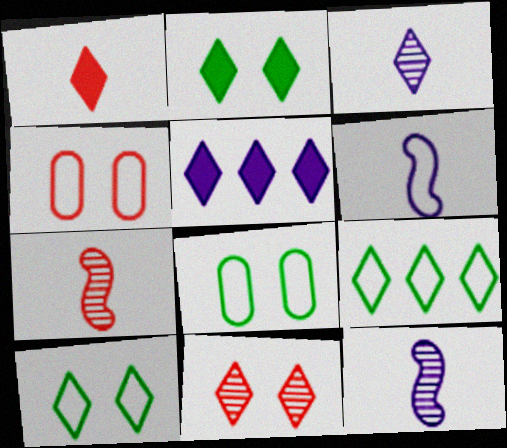[[1, 2, 5], 
[4, 6, 9], 
[5, 7, 8]]